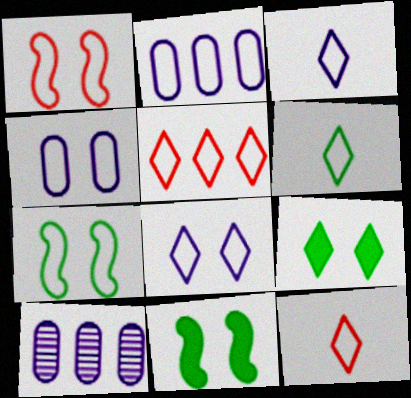[[1, 2, 6], 
[2, 7, 12], 
[3, 6, 12], 
[5, 6, 8], 
[10, 11, 12]]